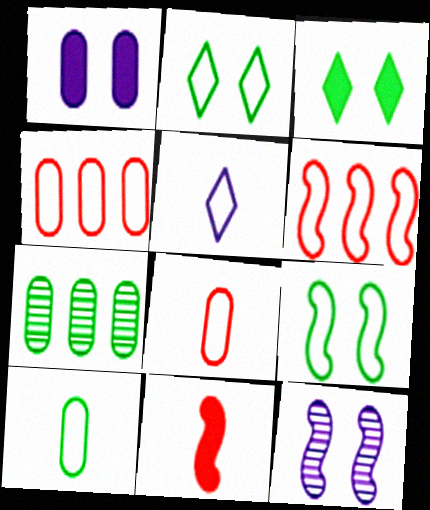[[1, 7, 8], 
[4, 5, 9]]